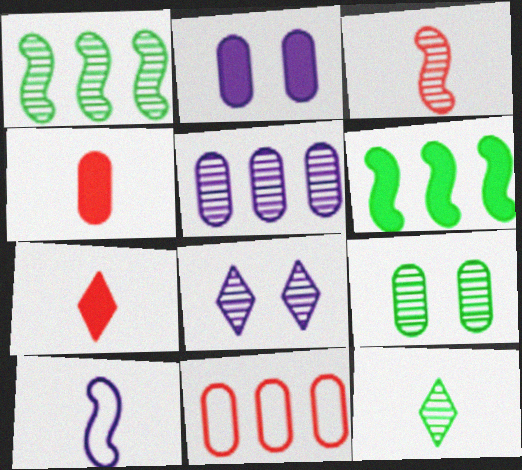[[1, 9, 12], 
[2, 6, 7], 
[4, 10, 12]]